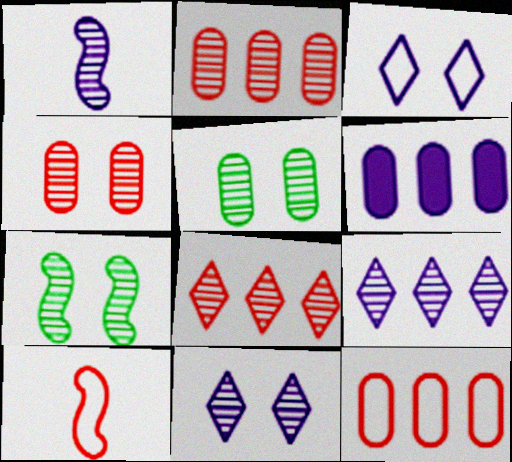[[1, 3, 6], 
[1, 5, 8], 
[4, 7, 11]]